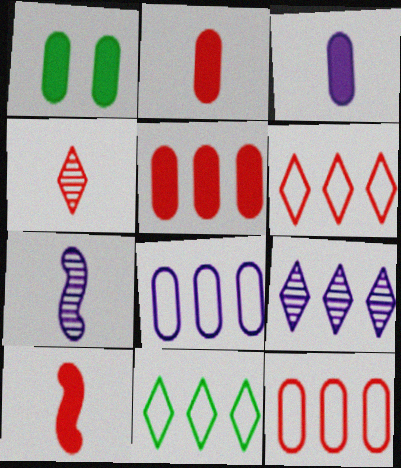[[1, 3, 5], 
[1, 6, 7]]